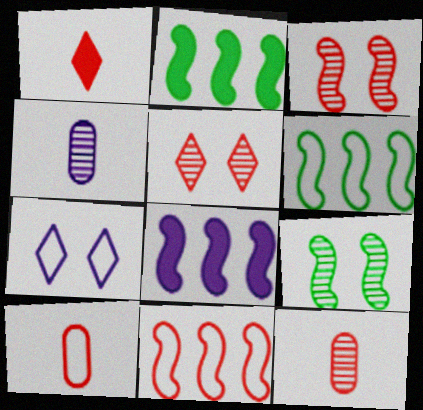[[2, 7, 12], 
[4, 7, 8], 
[6, 7, 10]]